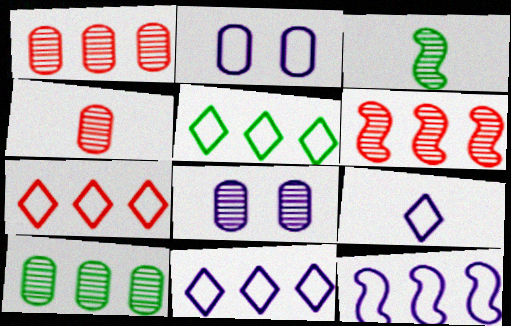[[2, 9, 12], 
[4, 8, 10], 
[5, 7, 11]]